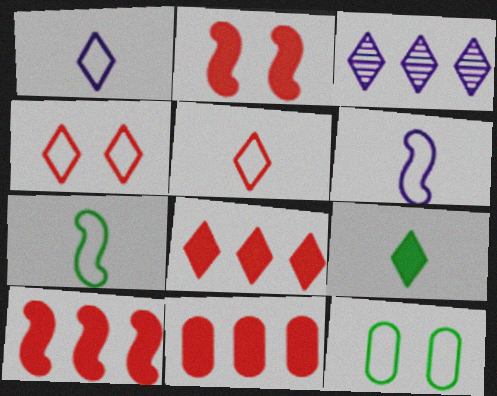[[3, 4, 9], 
[8, 10, 11]]